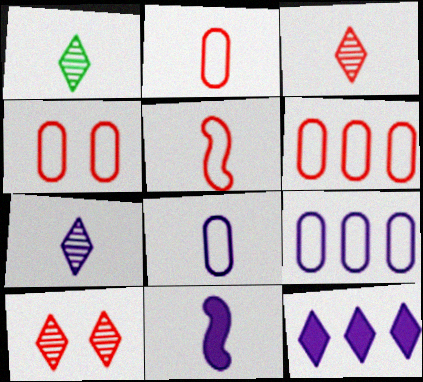[[1, 2, 11], 
[1, 3, 7], 
[2, 4, 6], 
[7, 8, 11]]